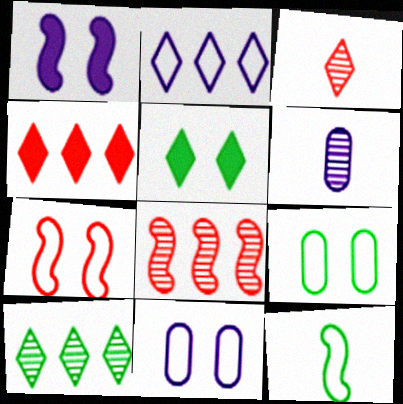[[1, 2, 6], 
[1, 8, 12], 
[2, 3, 5], 
[2, 4, 10]]